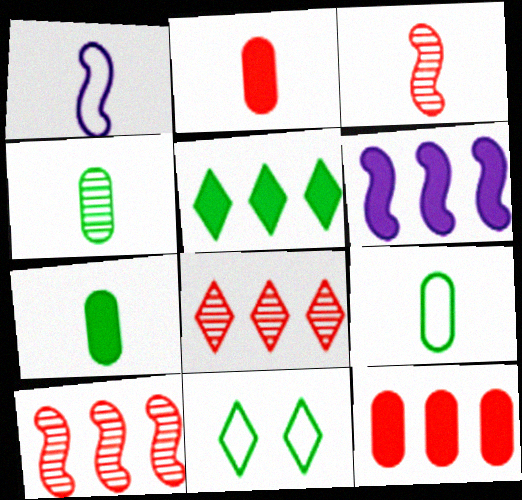[[4, 7, 9], 
[5, 6, 12]]